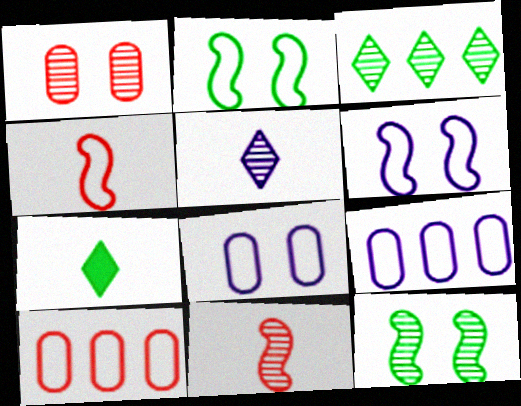[]